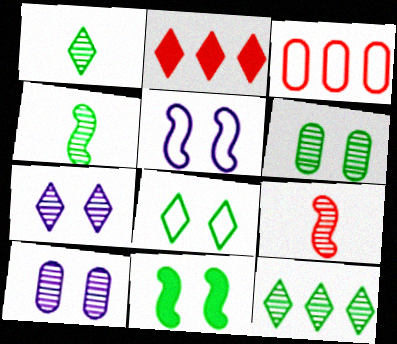[[4, 6, 12], 
[6, 8, 11], 
[9, 10, 12]]